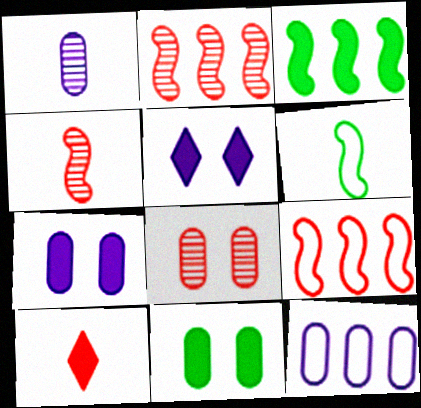[[1, 6, 10], 
[1, 7, 12], 
[3, 7, 10], 
[8, 9, 10]]